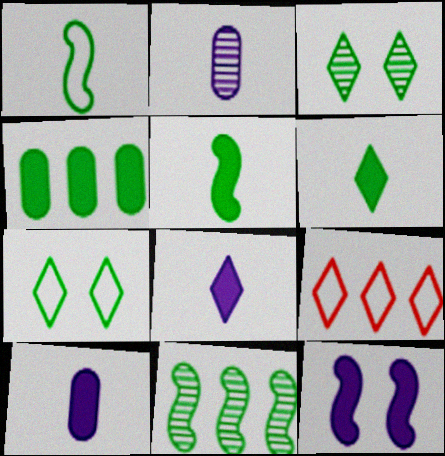[[1, 3, 4], 
[3, 8, 9]]